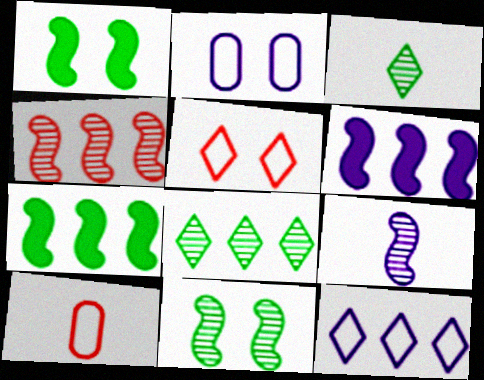[[4, 9, 11]]